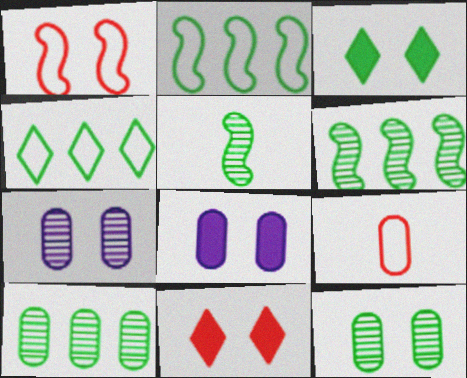[[1, 3, 7], 
[8, 9, 10]]